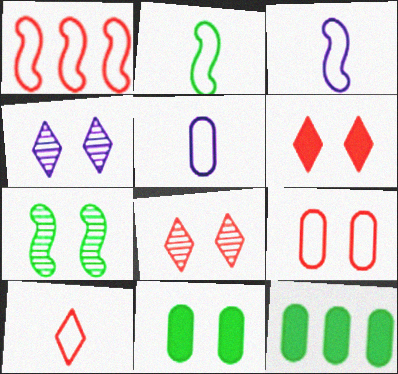[[1, 9, 10], 
[2, 5, 10], 
[3, 8, 12]]